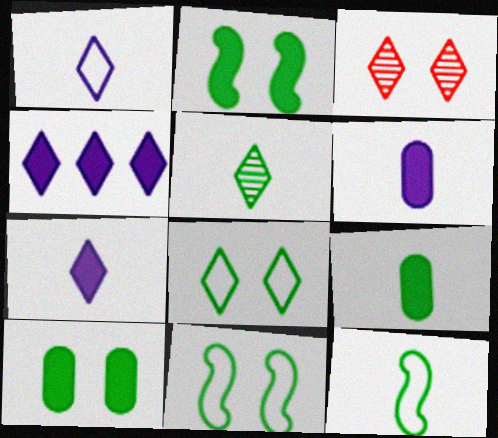[[5, 9, 12]]